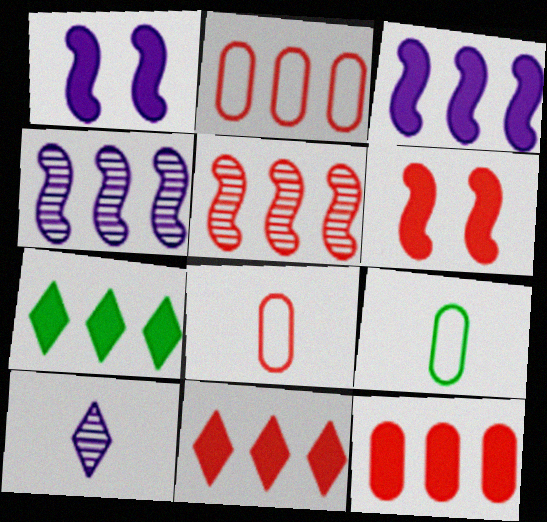[[2, 4, 7], 
[2, 5, 11], 
[3, 7, 12]]